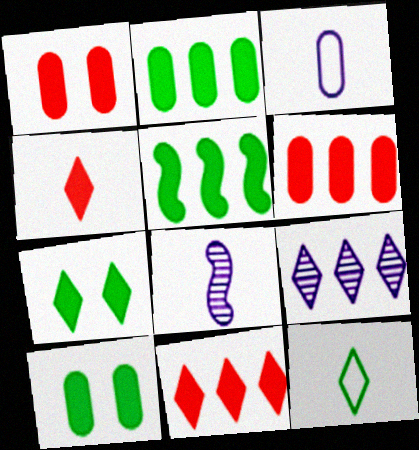[]